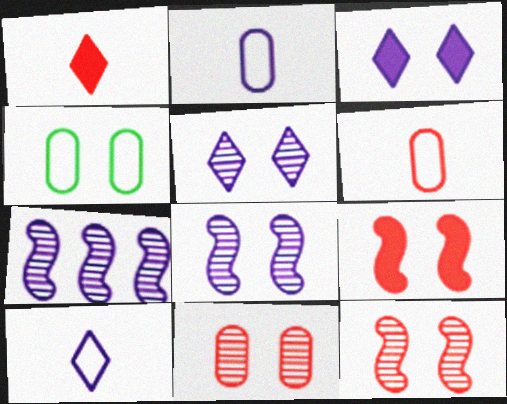[[1, 4, 7], 
[2, 3, 7], 
[3, 4, 12], 
[4, 5, 9]]